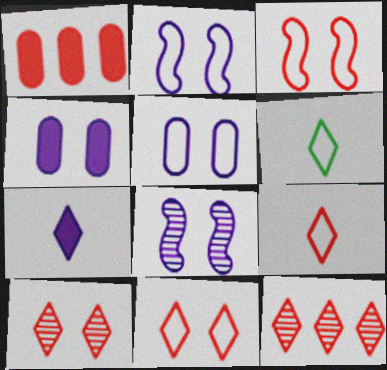[[1, 6, 8]]